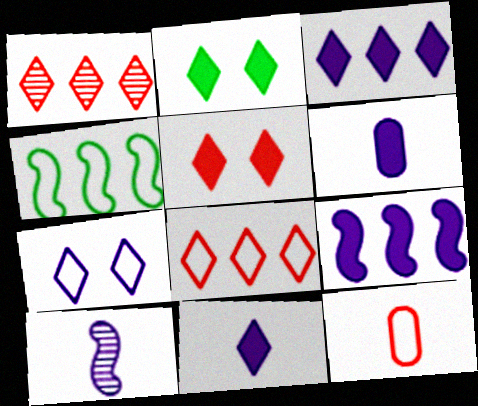[[4, 7, 12]]